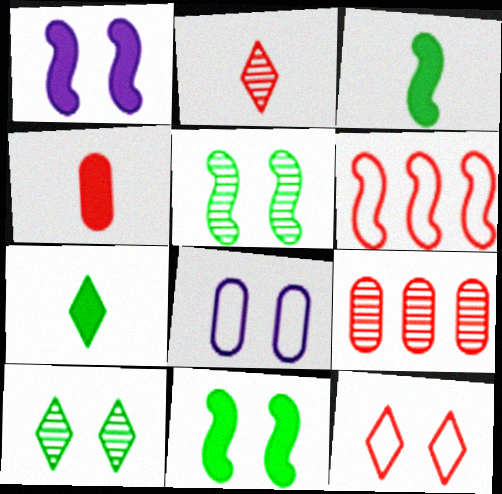[]